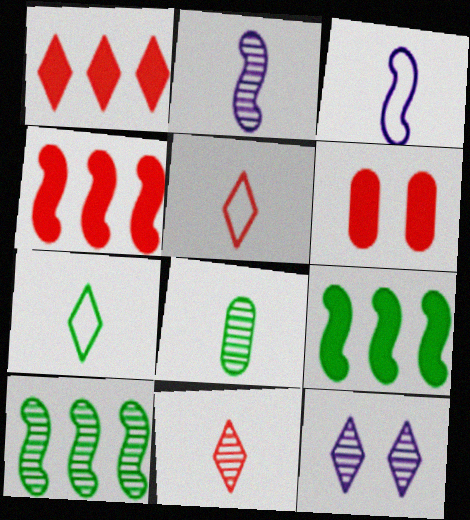[[1, 7, 12], 
[2, 8, 11]]